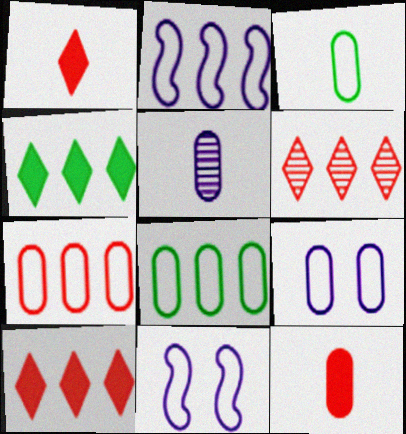[[3, 5, 12], 
[3, 7, 9]]